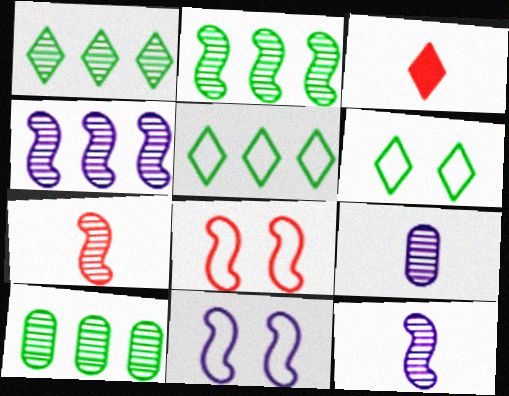[[1, 2, 10], 
[3, 10, 11]]